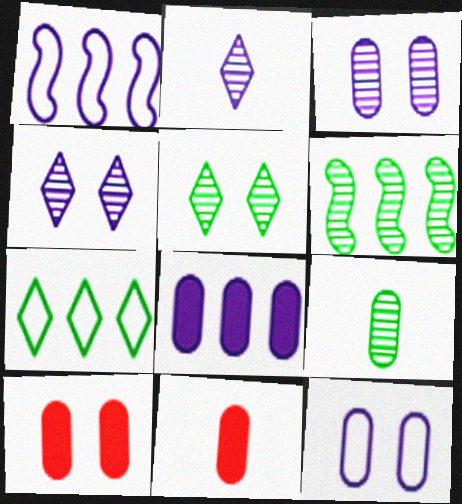[[1, 5, 11], 
[5, 6, 9]]